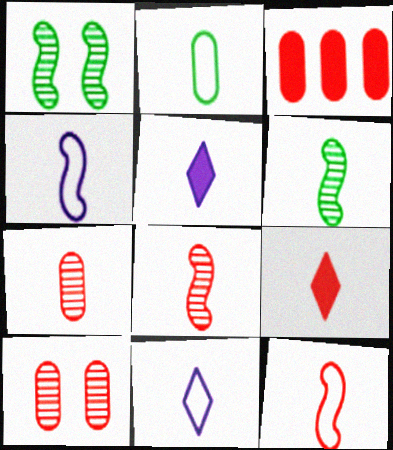[[1, 3, 11], 
[2, 5, 8], 
[2, 11, 12], 
[7, 9, 12]]